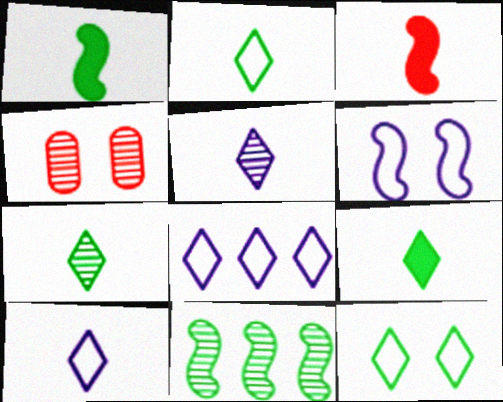[[1, 4, 8], 
[2, 7, 9], 
[3, 6, 11], 
[4, 5, 11]]